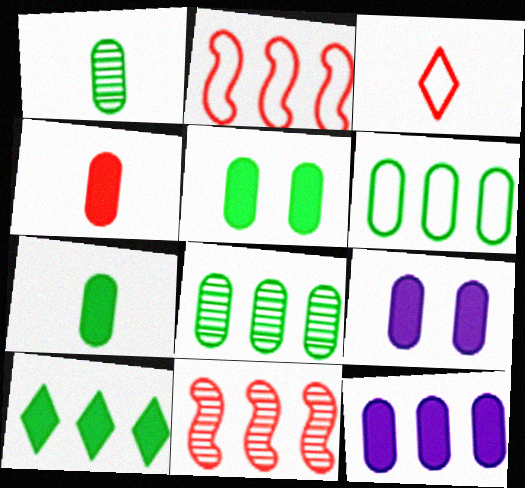[[1, 5, 6], 
[4, 5, 12]]